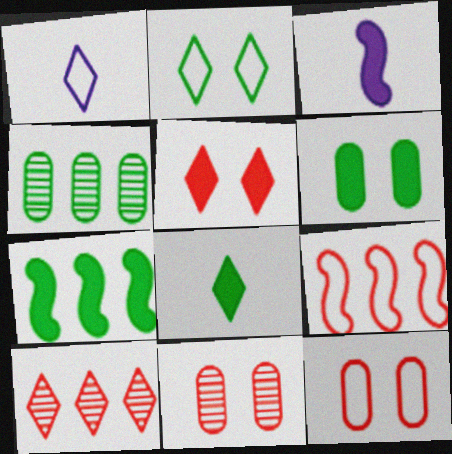[[1, 7, 11], 
[6, 7, 8]]